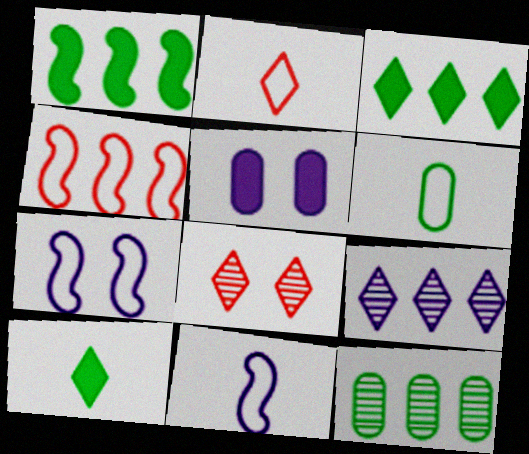[[2, 6, 11], 
[5, 9, 11]]